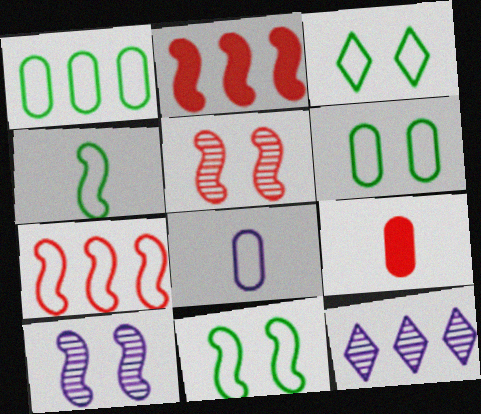[[1, 2, 12], 
[1, 3, 4], 
[2, 4, 10], 
[3, 6, 11], 
[3, 7, 8], 
[9, 11, 12]]